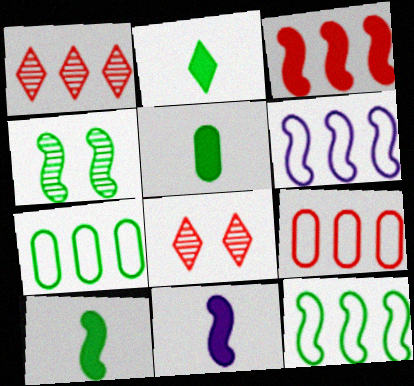[[1, 3, 9], 
[2, 4, 7], 
[2, 5, 10], 
[4, 10, 12], 
[5, 6, 8], 
[7, 8, 11]]